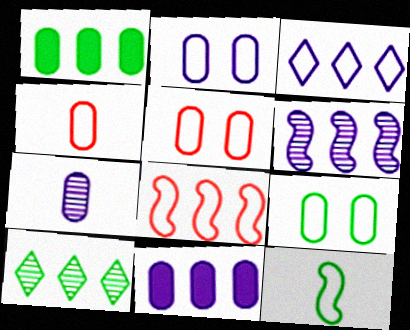[[1, 5, 7], 
[2, 5, 9], 
[2, 7, 11], 
[3, 5, 12], 
[3, 6, 11], 
[8, 10, 11]]